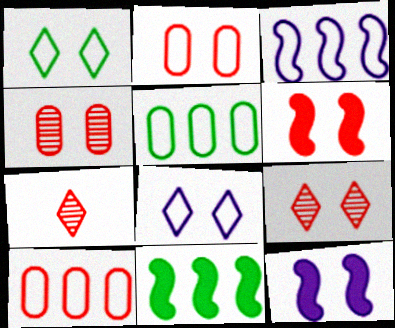[[1, 4, 12], 
[2, 6, 9], 
[5, 7, 12], 
[6, 7, 10]]